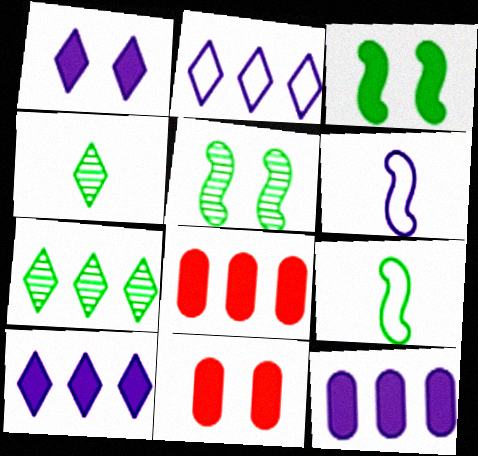[[1, 3, 11], 
[6, 7, 11]]